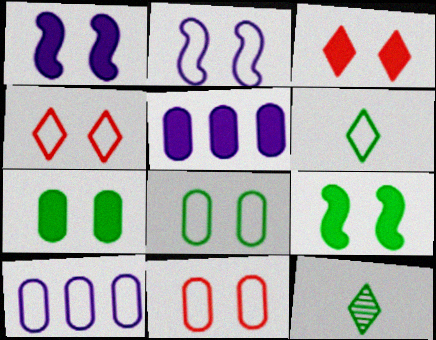[[1, 3, 7], 
[2, 4, 8]]